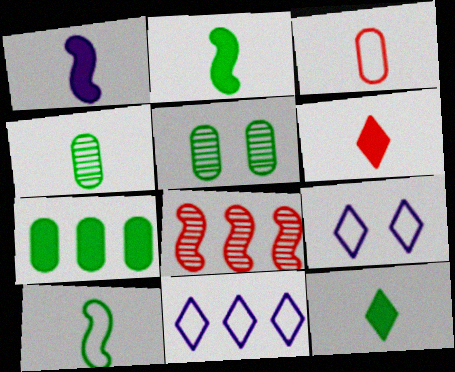[[4, 10, 12], 
[7, 8, 11]]